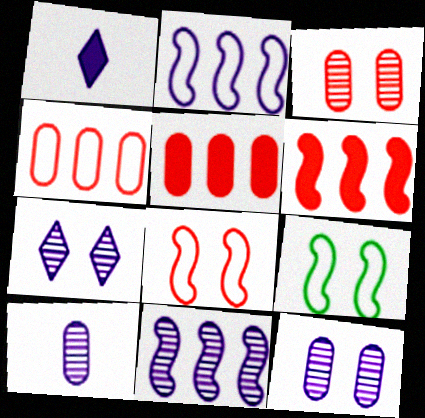[[1, 2, 12], 
[7, 10, 11]]